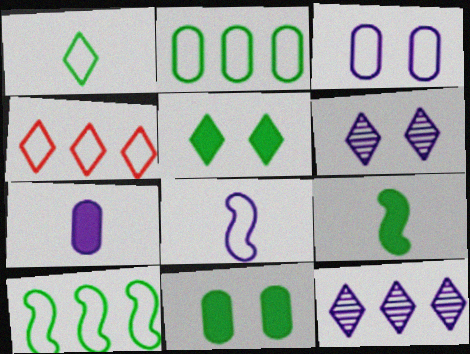[]